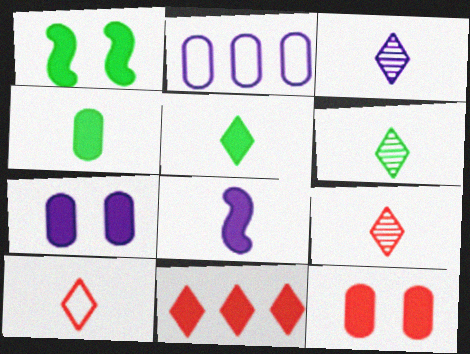[[1, 2, 9], 
[3, 5, 10], 
[3, 6, 9]]